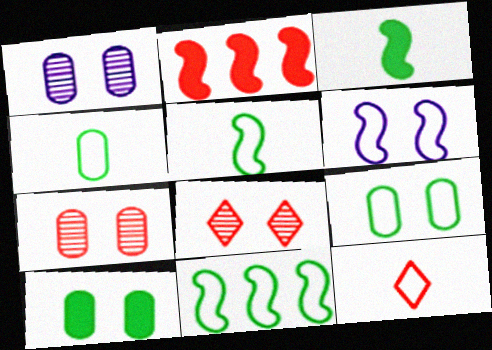[[2, 7, 12], 
[6, 8, 10]]